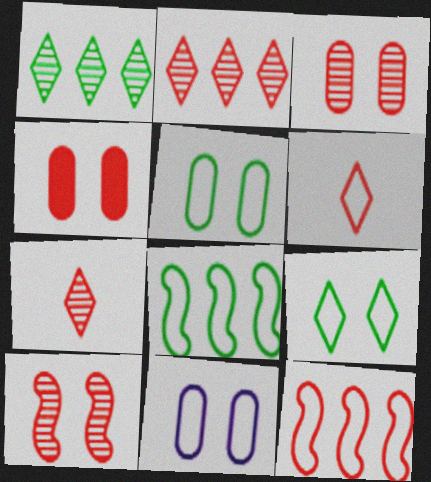[[4, 7, 12], 
[6, 8, 11]]